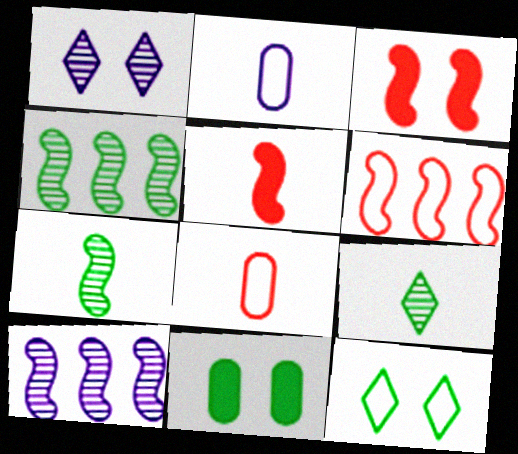[[2, 5, 9], 
[2, 6, 12]]